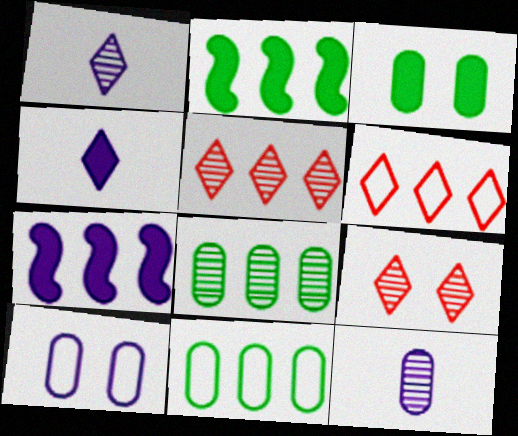[[1, 7, 10], 
[5, 7, 11], 
[6, 7, 8]]